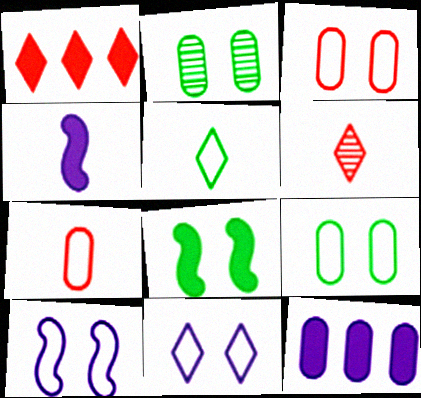[[2, 7, 12]]